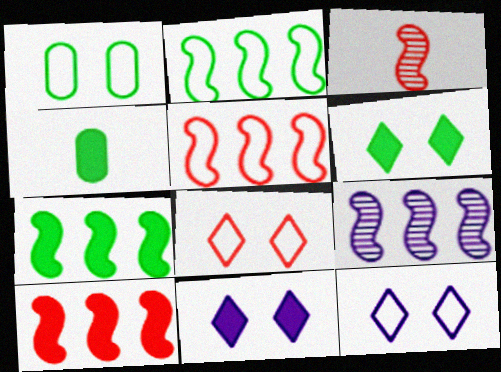[[2, 9, 10], 
[4, 6, 7], 
[4, 8, 9], 
[4, 10, 11], 
[5, 7, 9]]